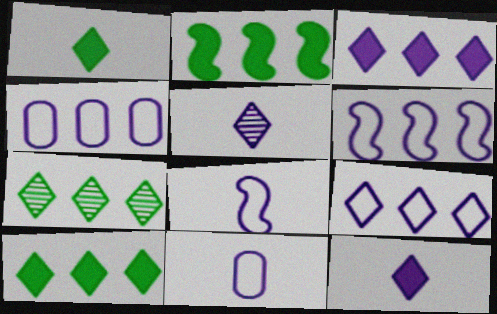[[4, 6, 9]]